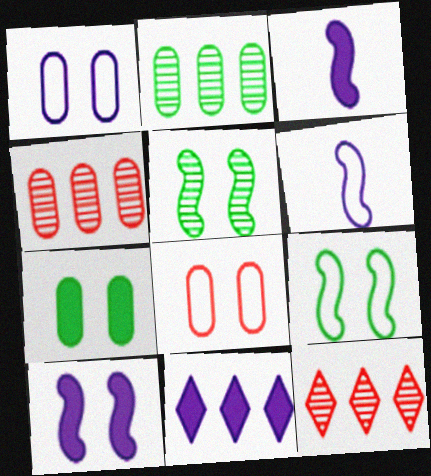[[6, 7, 12]]